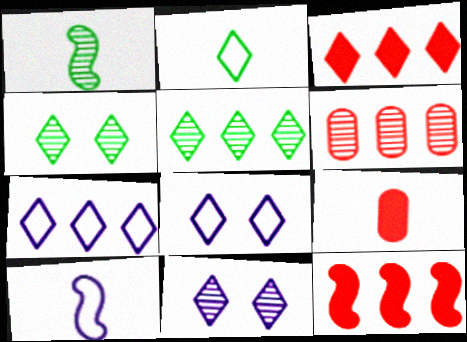[[1, 6, 11], 
[2, 3, 11], 
[3, 5, 7]]